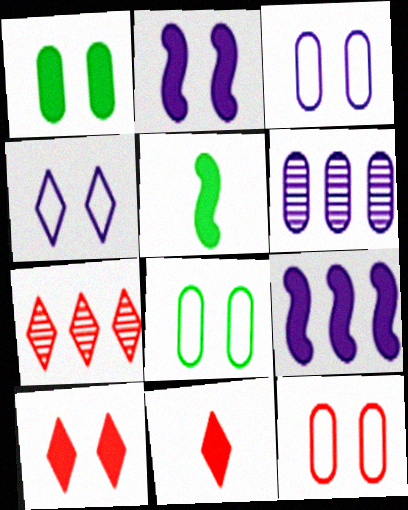[[1, 2, 10], 
[1, 9, 11], 
[3, 5, 7], 
[3, 8, 12]]